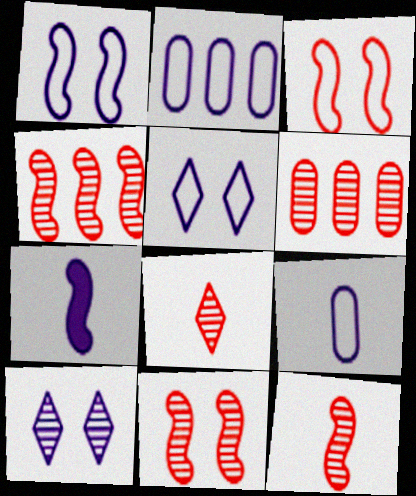[[2, 7, 10], 
[4, 11, 12], 
[6, 8, 11]]